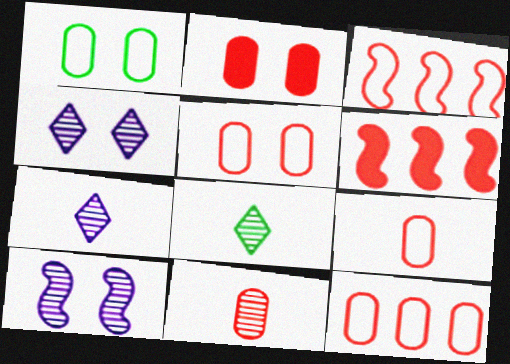[[1, 6, 7], 
[2, 11, 12], 
[5, 9, 12]]